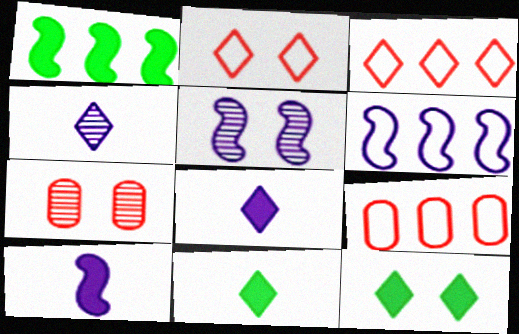[[3, 4, 12], 
[5, 6, 10], 
[5, 9, 11], 
[6, 7, 11]]